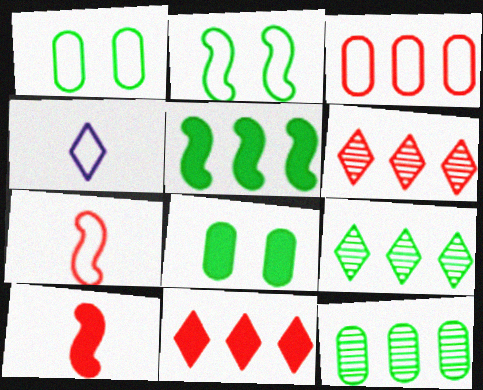[[2, 3, 4]]